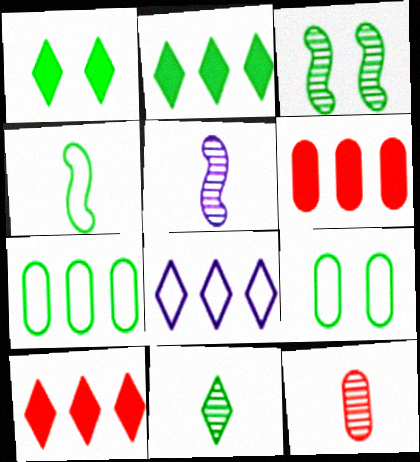[[1, 3, 9], 
[5, 9, 10], 
[5, 11, 12]]